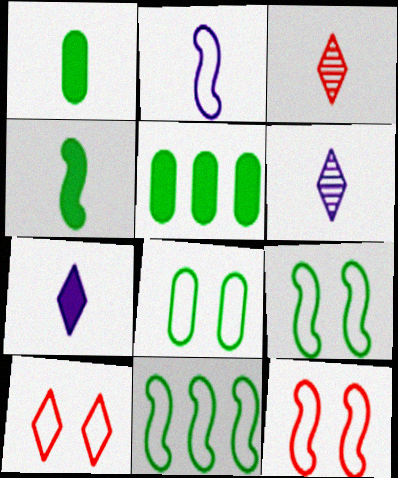[[1, 2, 3], 
[2, 11, 12], 
[5, 6, 12]]